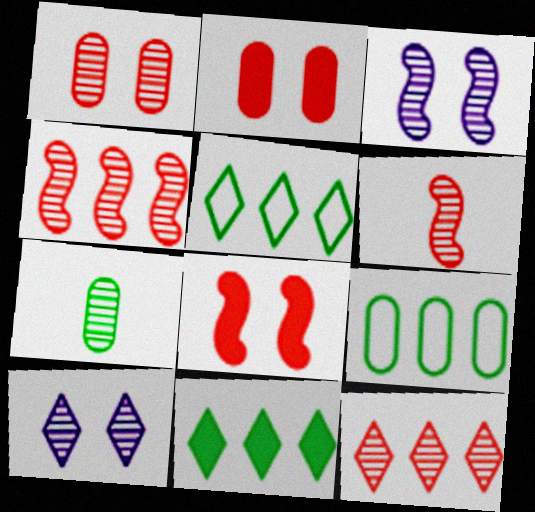[[1, 6, 12], 
[3, 7, 12], 
[4, 7, 10]]